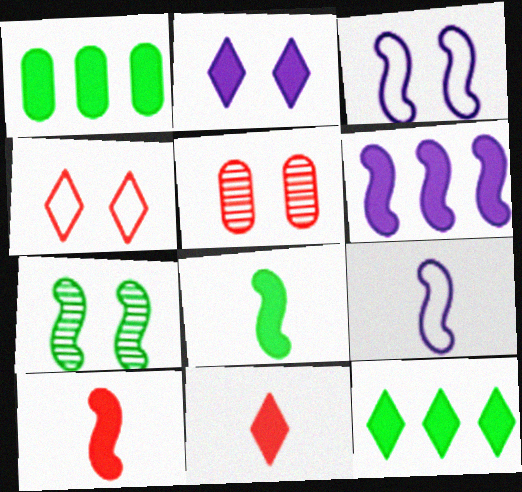[[1, 2, 10], 
[2, 11, 12], 
[5, 9, 12]]